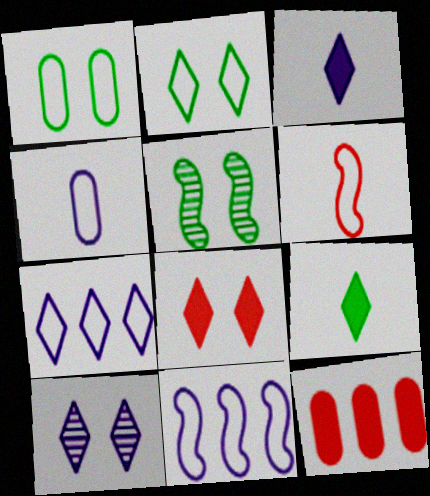[[1, 6, 7], 
[2, 8, 10], 
[3, 7, 10]]